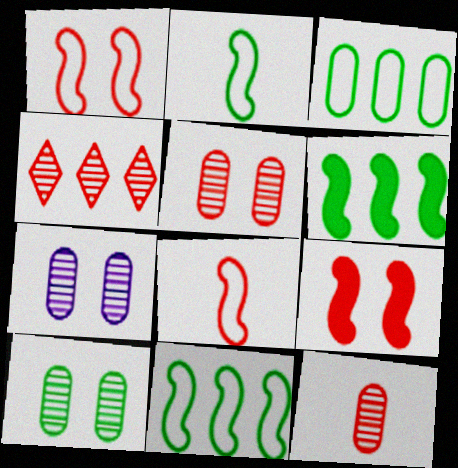[[5, 7, 10]]